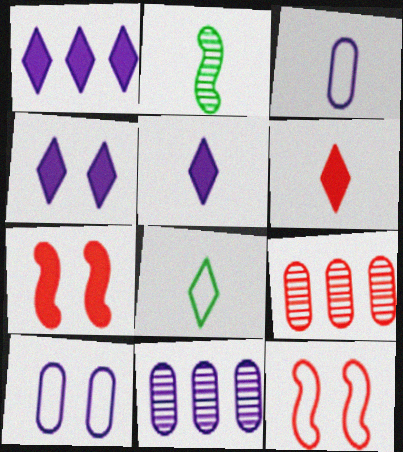[[1, 4, 5], 
[2, 3, 6], 
[6, 9, 12], 
[7, 8, 11]]